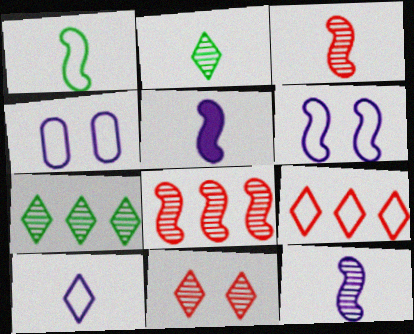[[1, 3, 5], 
[1, 4, 9]]